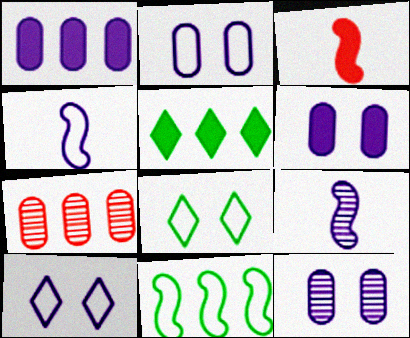[[1, 9, 10], 
[2, 6, 12], 
[3, 5, 6]]